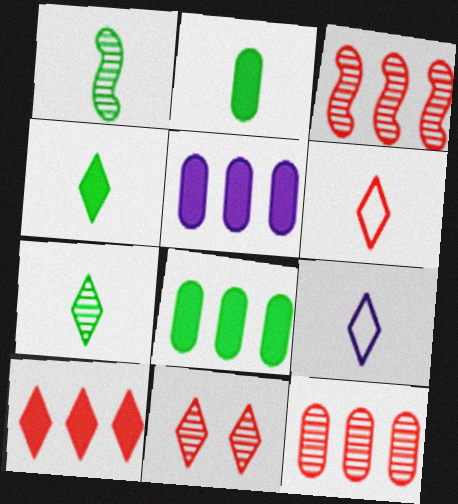[[6, 10, 11]]